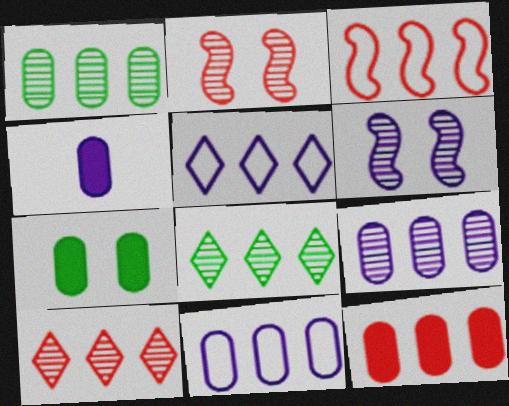[[1, 11, 12], 
[3, 10, 12], 
[4, 5, 6], 
[4, 7, 12]]